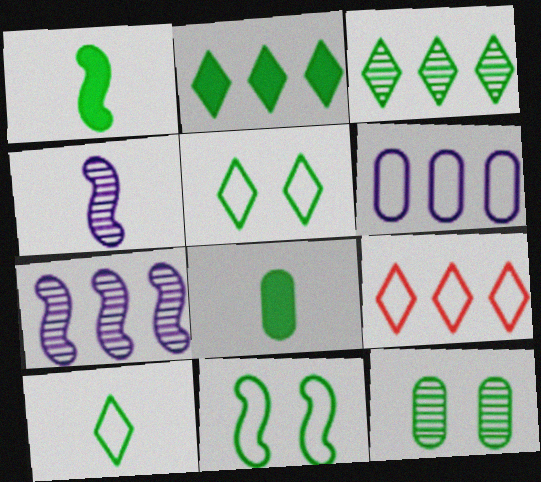[[3, 8, 11]]